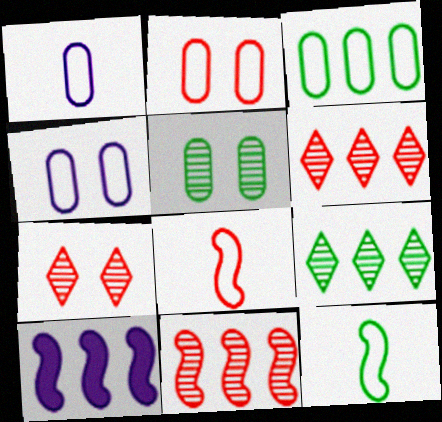[[1, 2, 3], 
[3, 6, 10]]